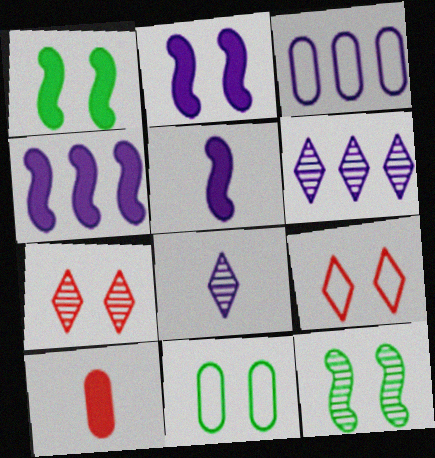[[2, 3, 8], 
[2, 4, 5], 
[2, 7, 11], 
[3, 4, 6]]